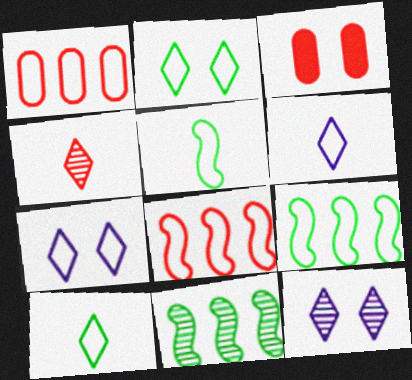[[1, 5, 7], 
[3, 4, 8], 
[3, 6, 11]]